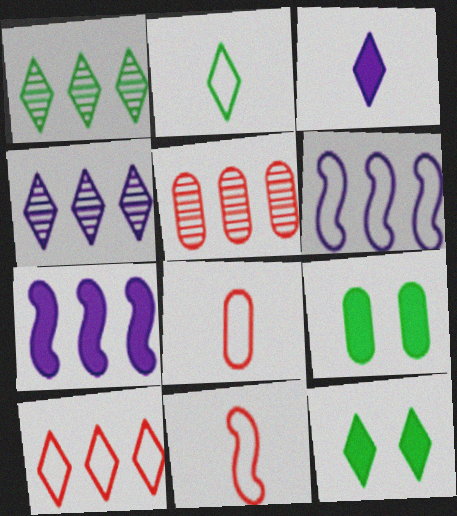[[1, 2, 12], 
[4, 9, 11]]